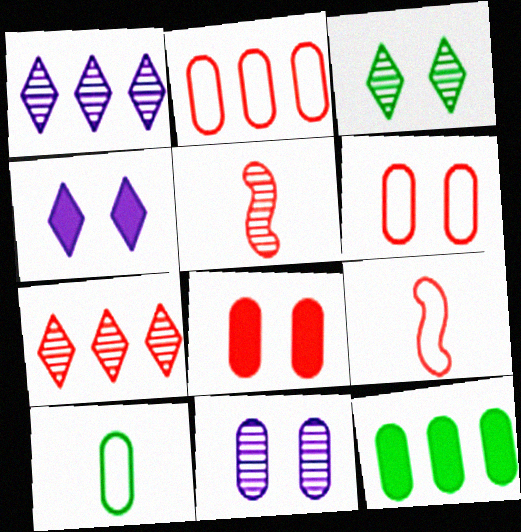[[7, 8, 9]]